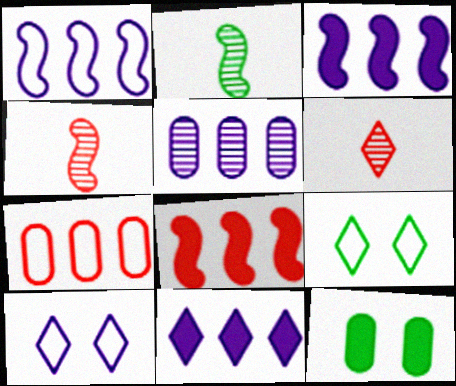[[1, 5, 11], 
[1, 6, 12], 
[6, 9, 11]]